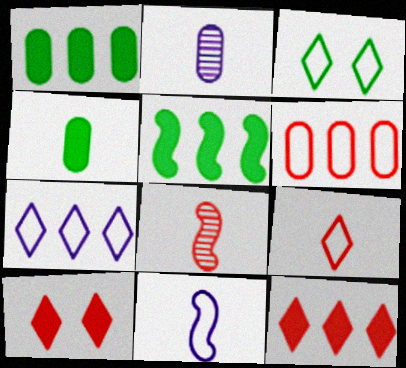[[3, 6, 11], 
[3, 7, 9], 
[6, 8, 10]]